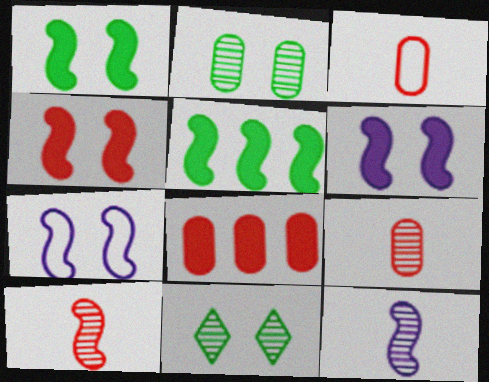[[1, 4, 6], 
[5, 7, 10]]